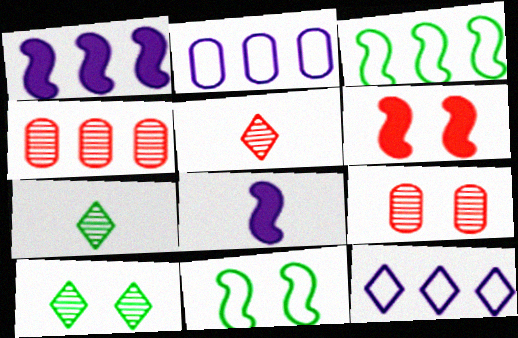[[2, 6, 7]]